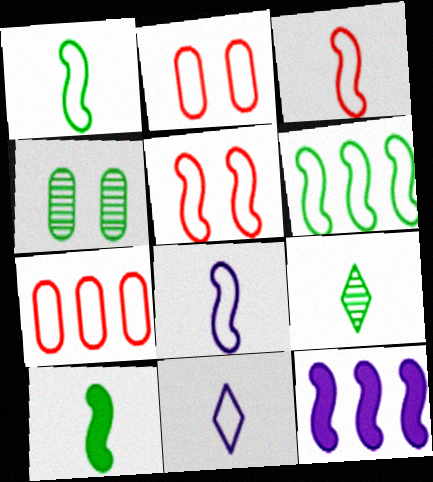[[1, 3, 8], 
[2, 6, 11], 
[2, 9, 12], 
[5, 6, 8]]